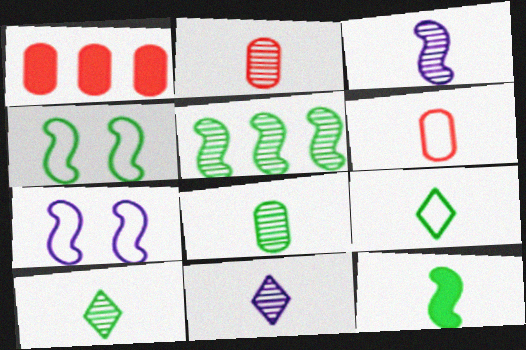[[1, 4, 11], 
[1, 7, 10], 
[2, 3, 10], 
[4, 5, 12], 
[6, 11, 12], 
[8, 9, 12]]